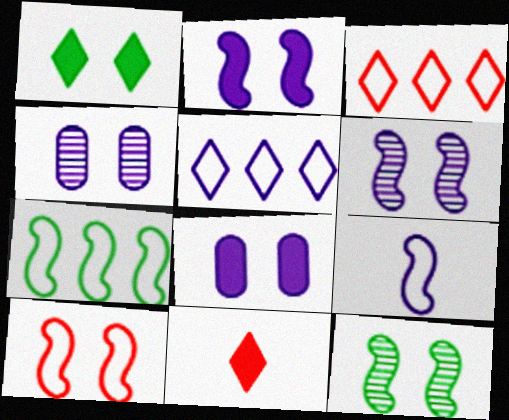[[1, 4, 10], 
[2, 10, 12], 
[4, 7, 11], 
[7, 9, 10]]